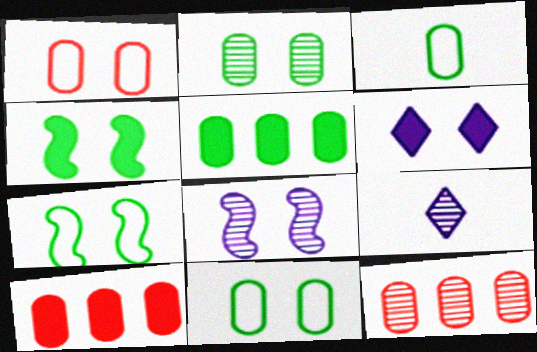[[2, 3, 5], 
[7, 9, 10]]